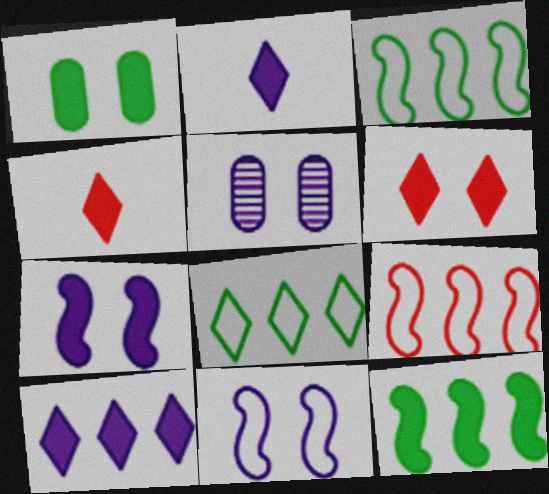[[1, 6, 7], 
[3, 4, 5]]